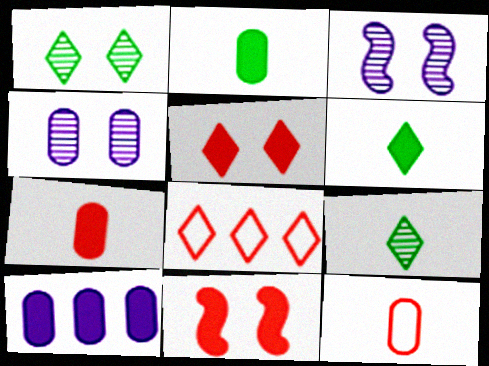[[2, 3, 8], 
[6, 10, 11]]